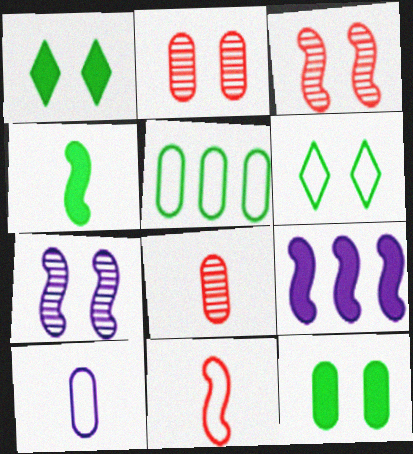[[6, 8, 9]]